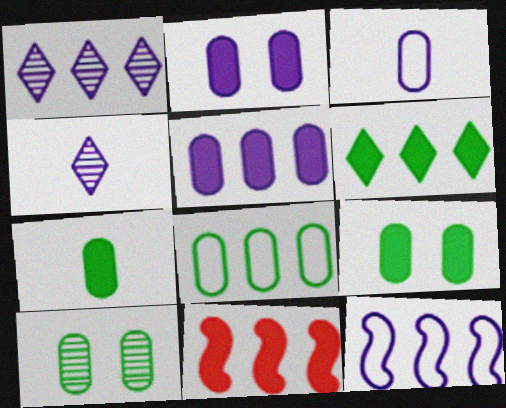[[1, 5, 12], 
[1, 8, 11], 
[2, 4, 12], 
[5, 6, 11], 
[7, 8, 10]]